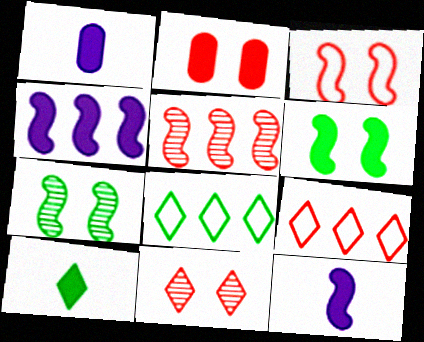[[1, 7, 9], 
[2, 3, 11], 
[2, 4, 10]]